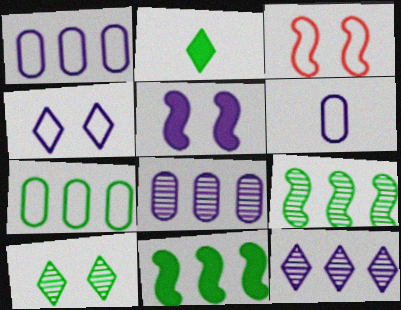[[2, 3, 8], 
[5, 6, 12]]